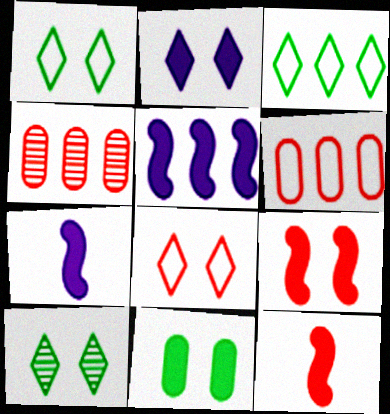[[1, 4, 7], 
[2, 8, 10], 
[2, 9, 11], 
[3, 4, 5], 
[4, 8, 12], 
[6, 7, 10]]